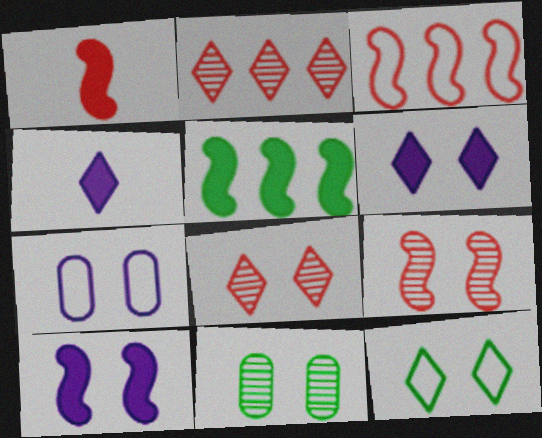[[1, 3, 9], 
[1, 5, 10], 
[2, 4, 12], 
[3, 4, 11], 
[6, 8, 12]]